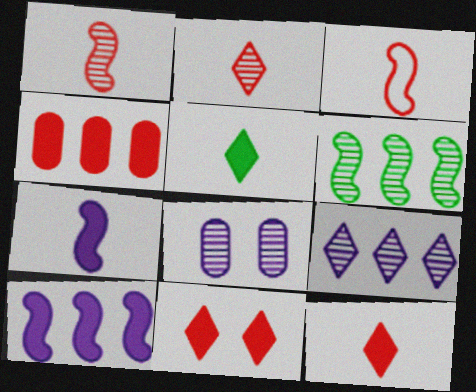[[2, 6, 8]]